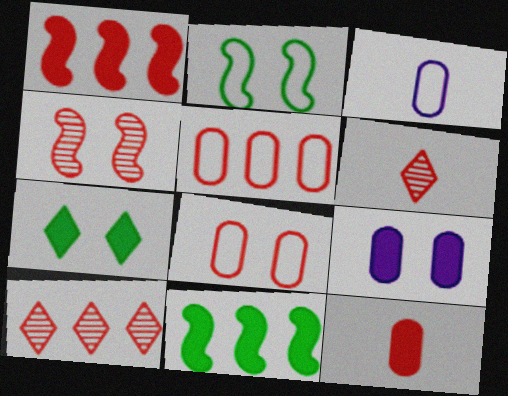[[1, 5, 10], 
[1, 6, 8]]